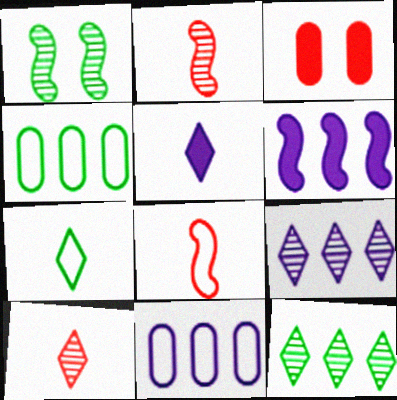[[1, 6, 8], 
[5, 7, 10], 
[6, 9, 11]]